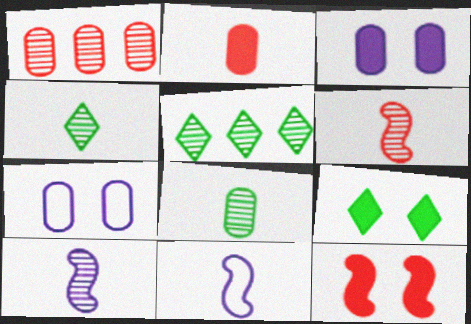[[1, 9, 11], 
[2, 4, 11], 
[3, 9, 12]]